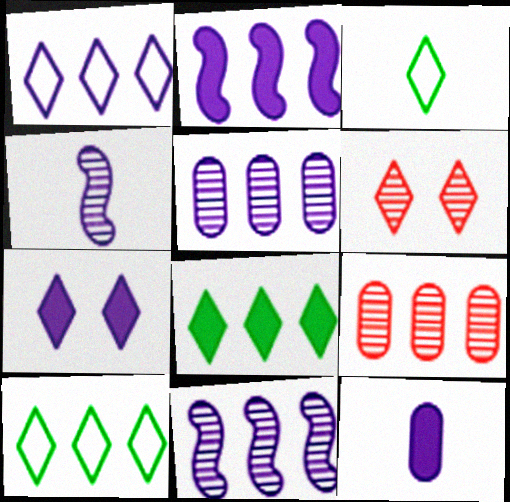[[1, 2, 5], 
[2, 7, 12], 
[2, 9, 10]]